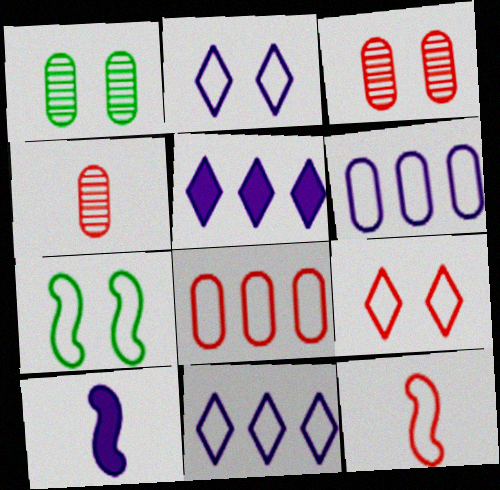[[1, 5, 12], 
[4, 5, 7], 
[8, 9, 12]]